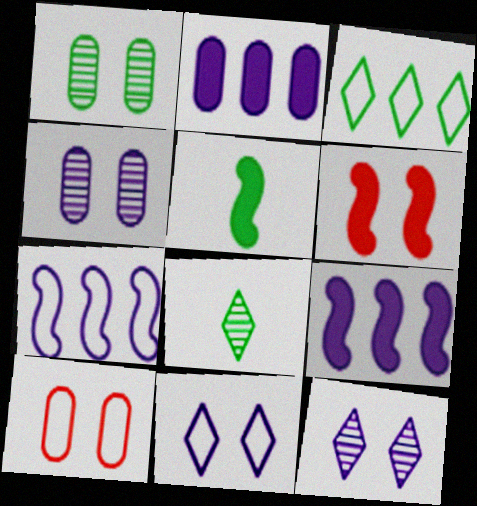[[1, 3, 5], 
[1, 6, 11], 
[5, 6, 9], 
[8, 9, 10]]